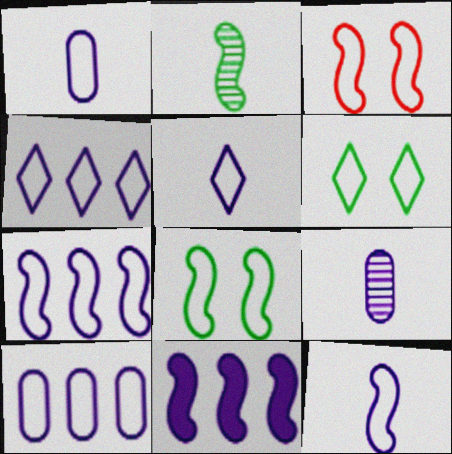[[1, 5, 12], 
[2, 3, 11], 
[4, 7, 10]]